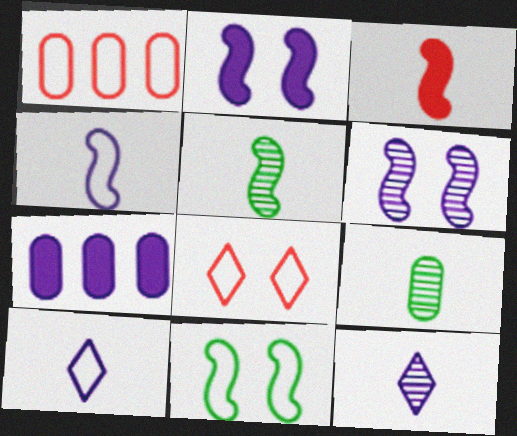[[1, 10, 11], 
[3, 4, 5], 
[3, 9, 10], 
[5, 7, 8], 
[6, 7, 10]]